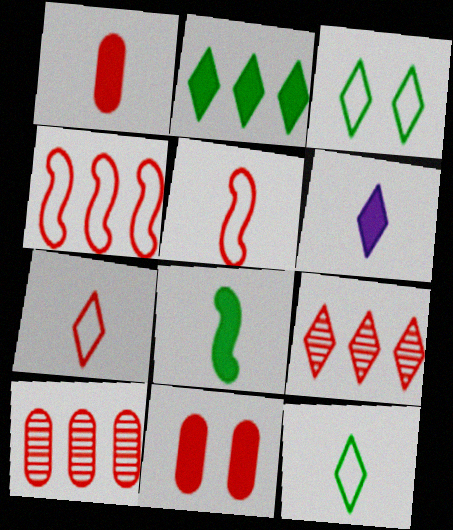[[1, 6, 8], 
[3, 6, 9], 
[5, 9, 11]]